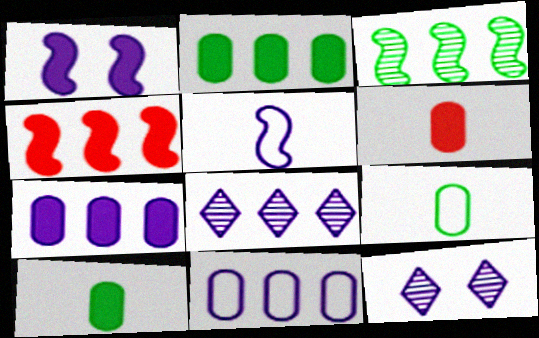[[4, 9, 12], 
[5, 7, 12]]